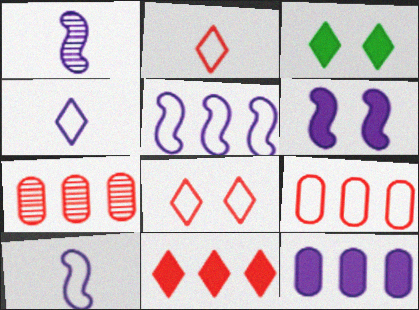[[1, 3, 9], 
[1, 5, 6], 
[3, 7, 10]]